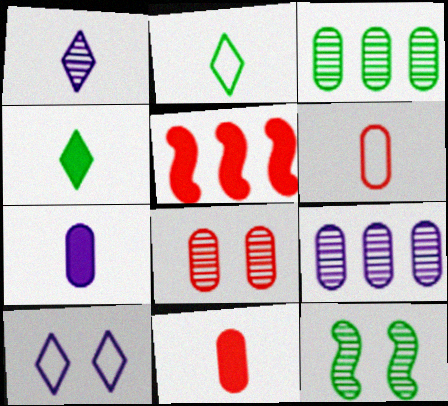[]